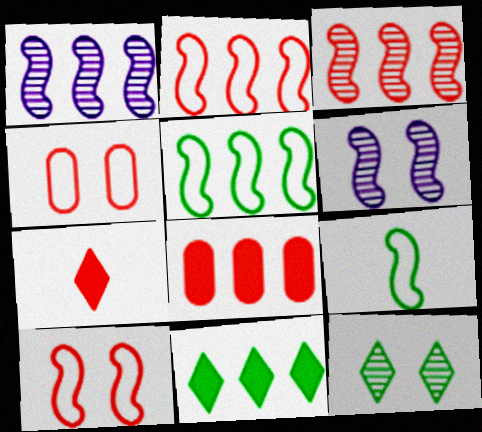[[3, 4, 7]]